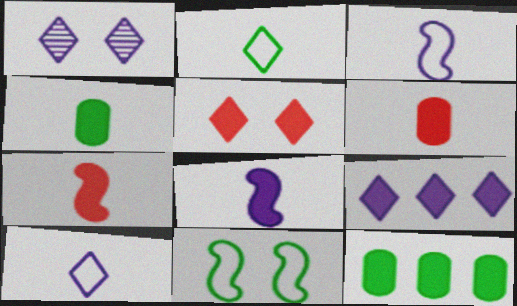[[1, 9, 10], 
[5, 8, 12]]